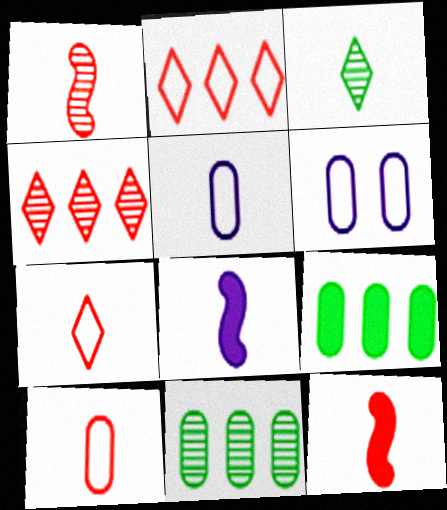[[3, 5, 12], 
[3, 8, 10]]